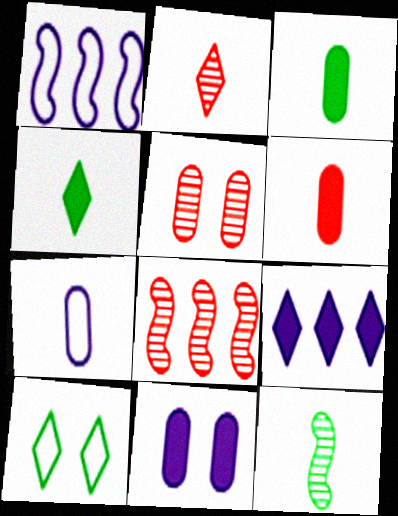[[1, 4, 5], 
[2, 5, 8], 
[2, 9, 10]]